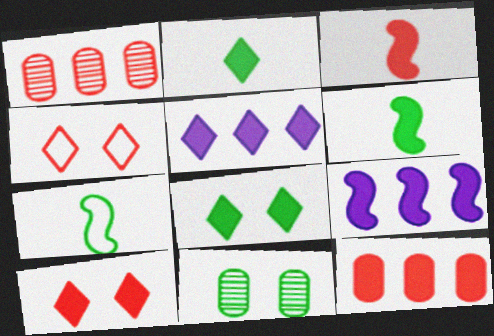[[1, 3, 4], 
[2, 5, 10], 
[3, 10, 12]]